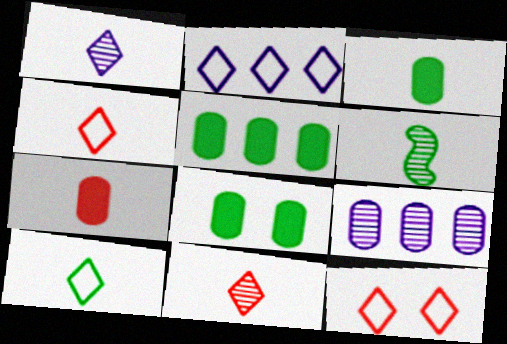[[2, 10, 12], 
[3, 5, 8], 
[3, 6, 10]]